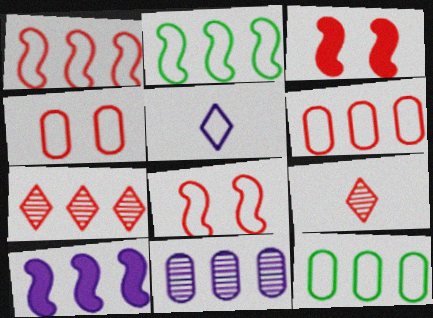[[2, 4, 5], 
[3, 6, 9], 
[5, 8, 12], 
[7, 10, 12]]